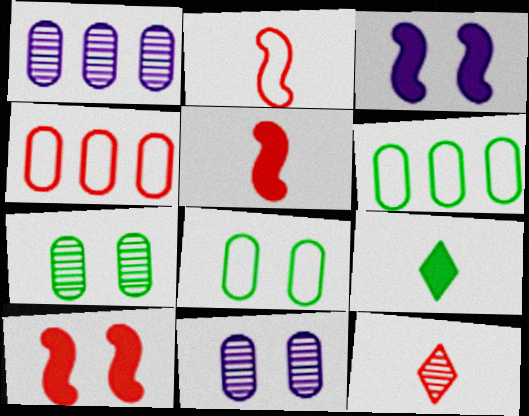[[3, 6, 12], 
[4, 10, 12]]